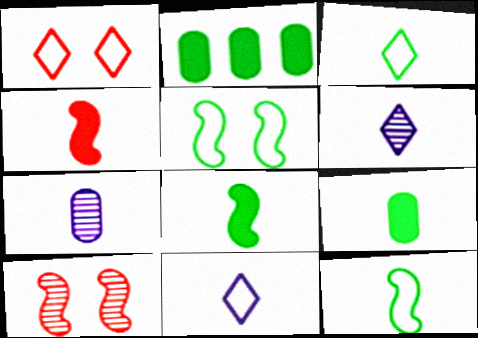[[2, 10, 11], 
[3, 4, 7]]